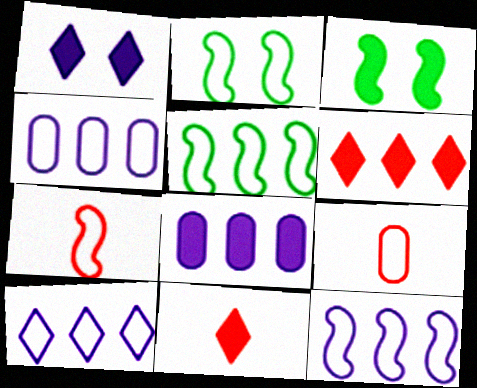[[2, 7, 12], 
[2, 9, 10], 
[3, 8, 11], 
[4, 10, 12]]